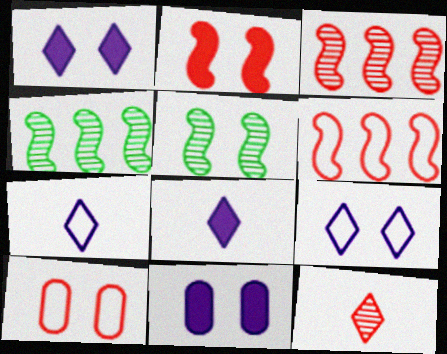[[1, 5, 10], 
[4, 8, 10]]